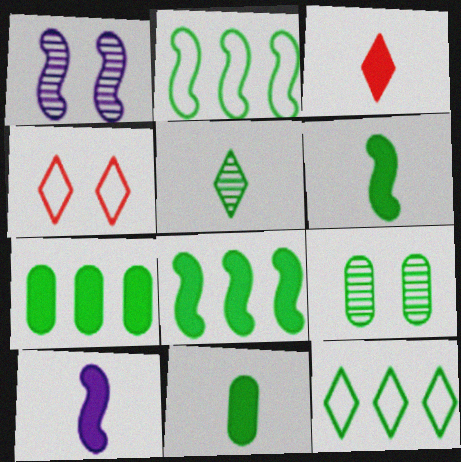[[3, 10, 11], 
[6, 9, 12]]